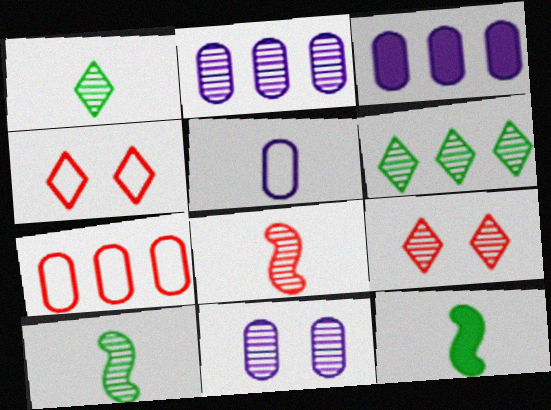[[2, 4, 12], 
[2, 9, 10], 
[3, 4, 10], 
[3, 5, 11], 
[6, 8, 11]]